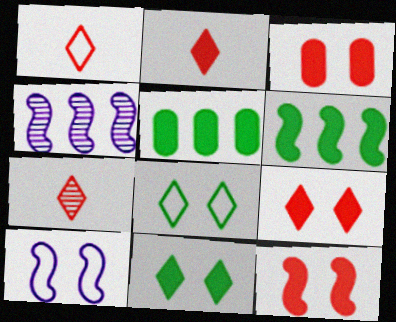[[1, 2, 7], 
[3, 9, 12], 
[5, 7, 10]]